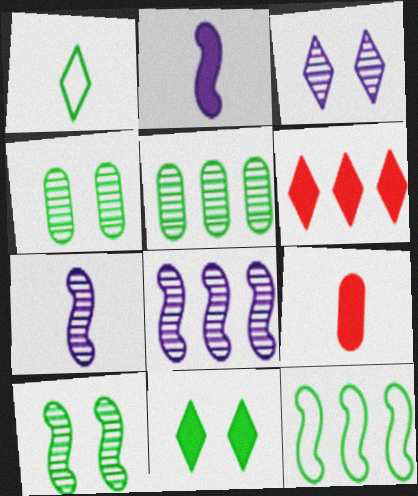[[1, 3, 6], 
[1, 7, 9], 
[3, 9, 12]]